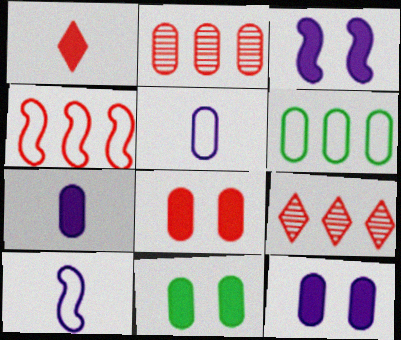[[2, 5, 11], 
[8, 11, 12], 
[9, 10, 11]]